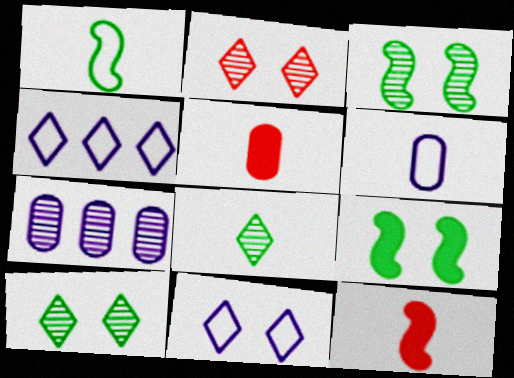[[3, 4, 5], 
[6, 8, 12]]